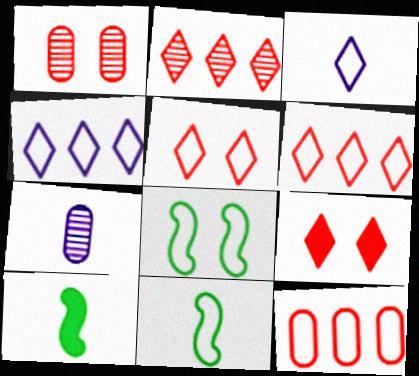[[1, 4, 10], 
[3, 8, 12]]